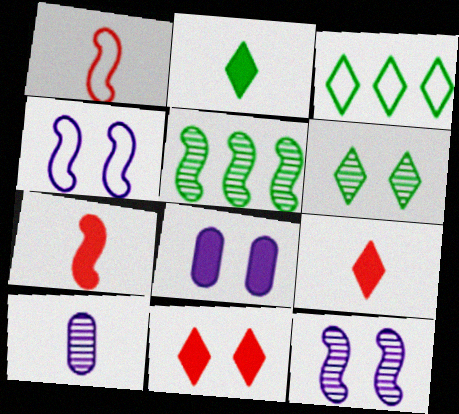[[1, 2, 10], 
[2, 3, 6], 
[4, 5, 7]]